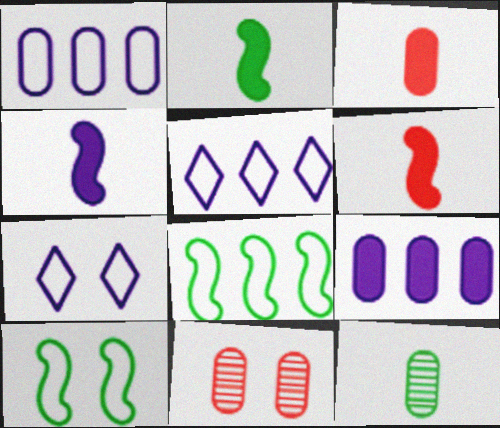[[2, 4, 6], 
[2, 5, 11]]